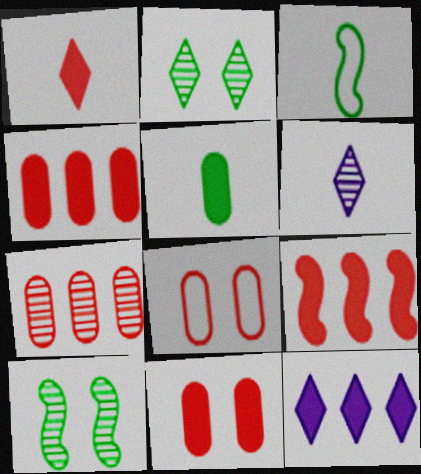[[1, 9, 11], 
[6, 7, 10]]